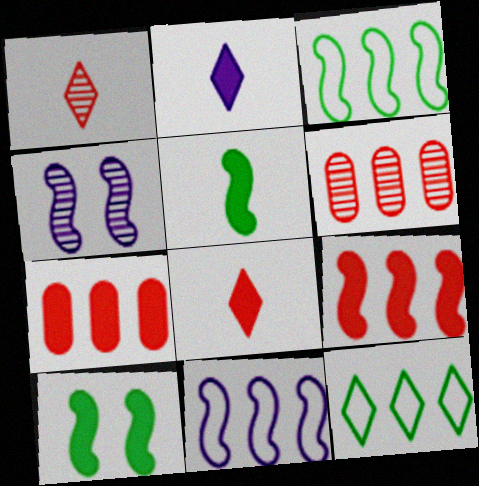[[2, 7, 10]]